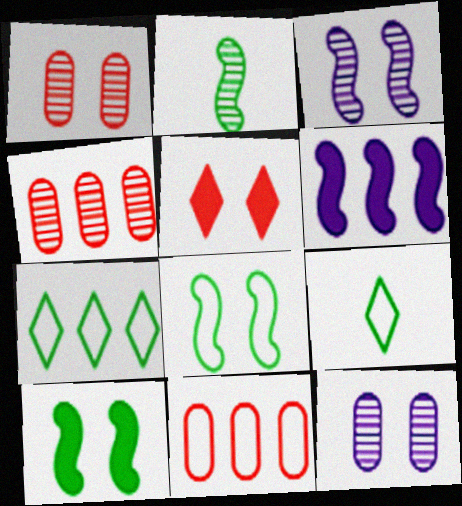[[1, 6, 9], 
[4, 6, 7], 
[5, 8, 12]]